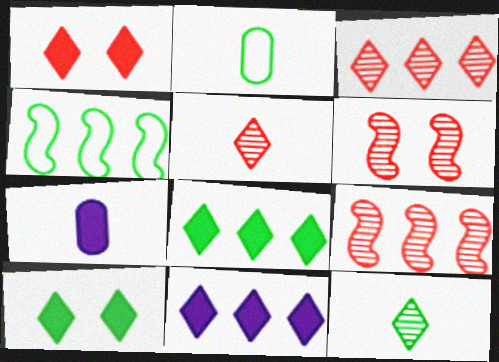[[2, 6, 11]]